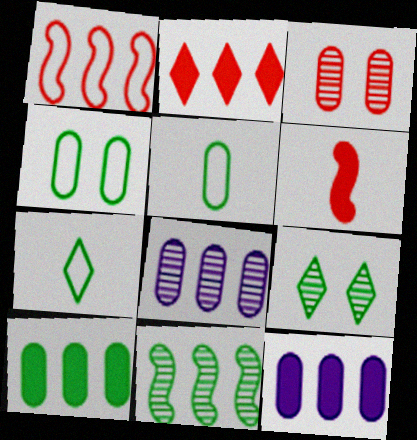[[3, 5, 12]]